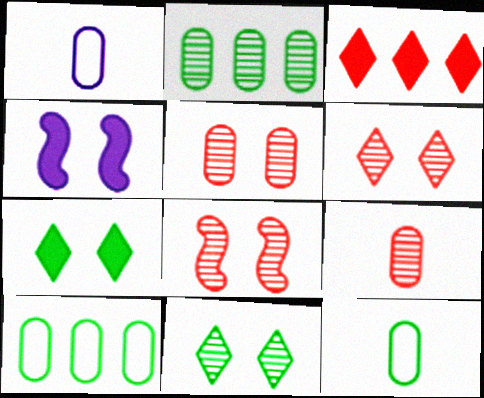[[5, 6, 8]]